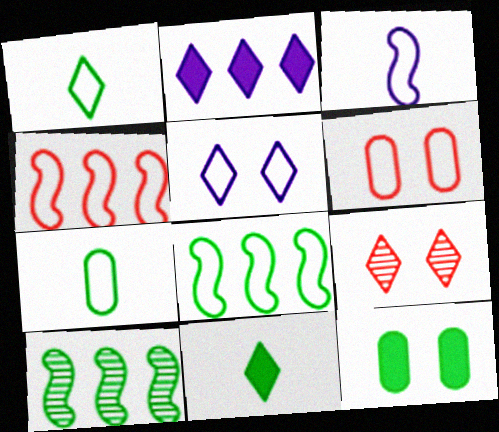[[1, 2, 9], 
[1, 10, 12], 
[4, 5, 7]]